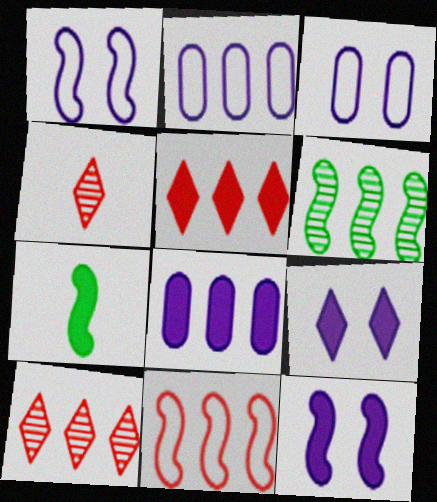[[2, 5, 6], 
[3, 7, 10]]